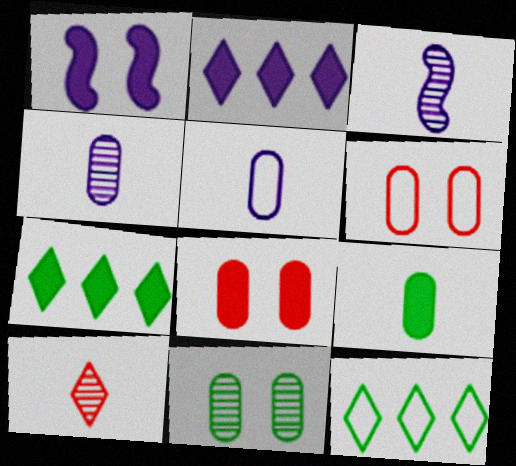[[3, 6, 7], 
[3, 8, 12]]